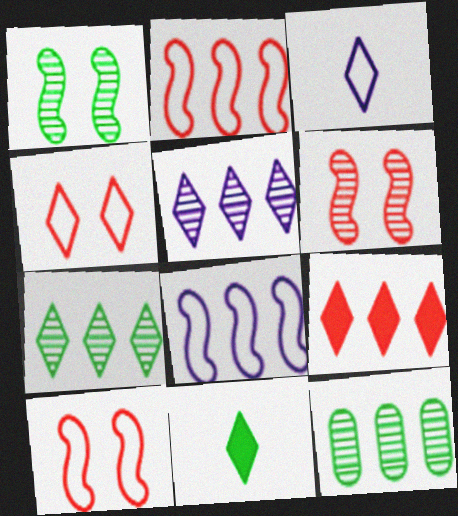[[4, 5, 11], 
[8, 9, 12]]